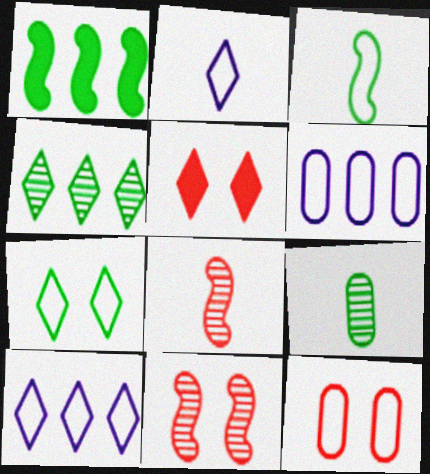[[1, 7, 9], 
[2, 4, 5], 
[3, 10, 12], 
[5, 11, 12]]